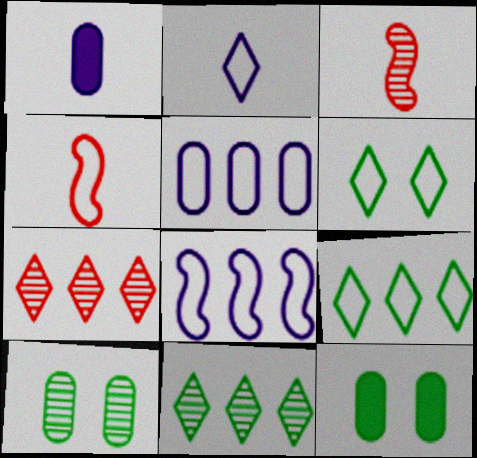[[4, 5, 6]]